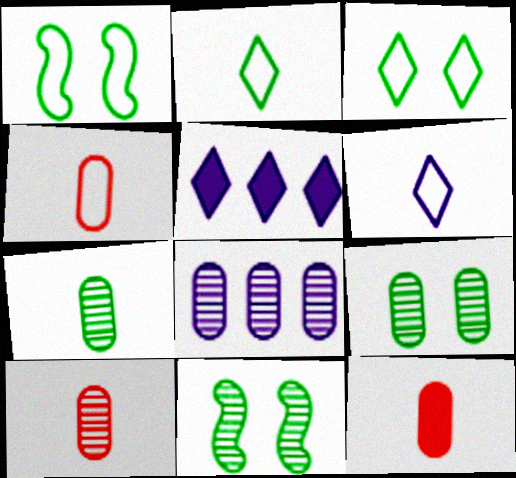[[1, 5, 10], 
[4, 5, 11], 
[4, 10, 12], 
[8, 9, 10]]